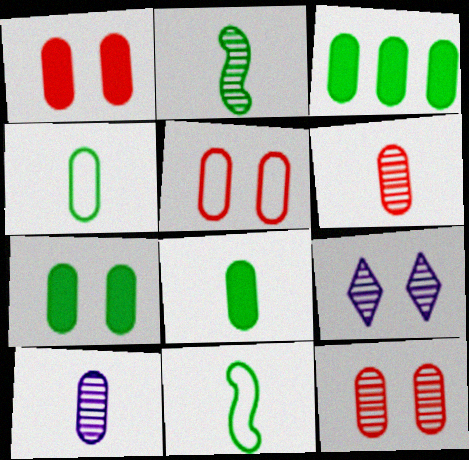[[1, 5, 12], 
[3, 5, 10], 
[3, 7, 8]]